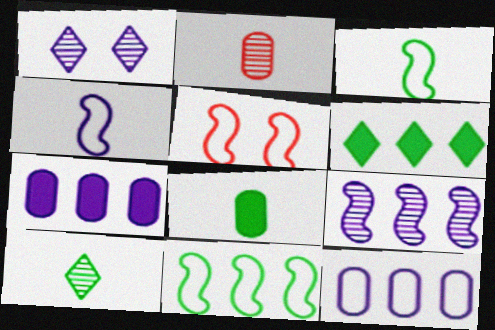[[1, 4, 7], 
[3, 8, 10], 
[4, 5, 11], 
[5, 7, 10]]